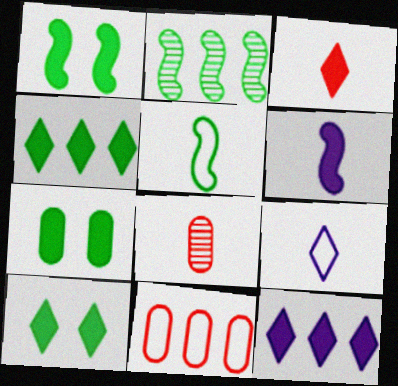[[1, 2, 5], 
[1, 7, 10], 
[2, 11, 12], 
[3, 10, 12]]